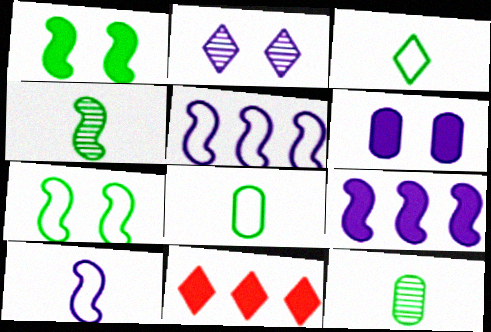[[2, 3, 11]]